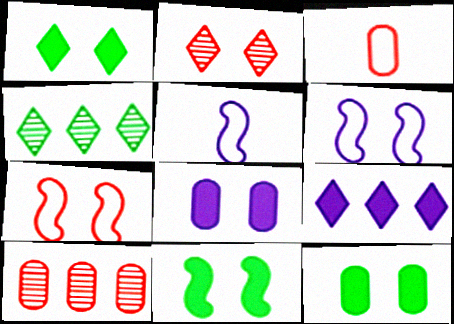[[1, 5, 10], 
[1, 11, 12], 
[2, 6, 12]]